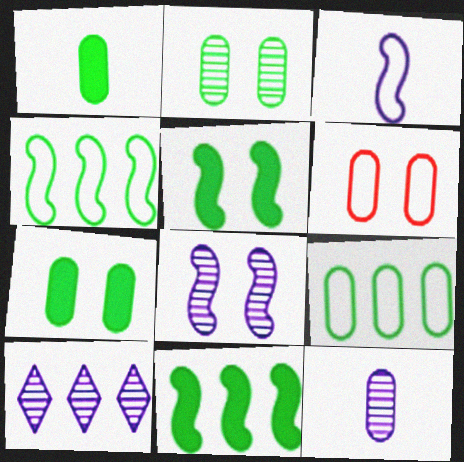[[1, 2, 9], 
[8, 10, 12]]